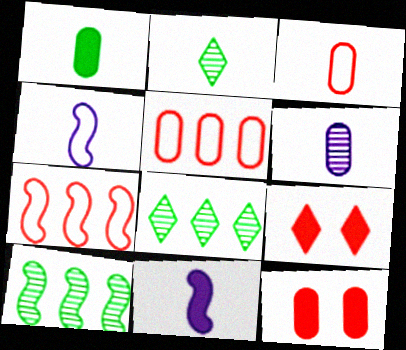[[1, 3, 6], 
[2, 3, 11], 
[4, 8, 12]]